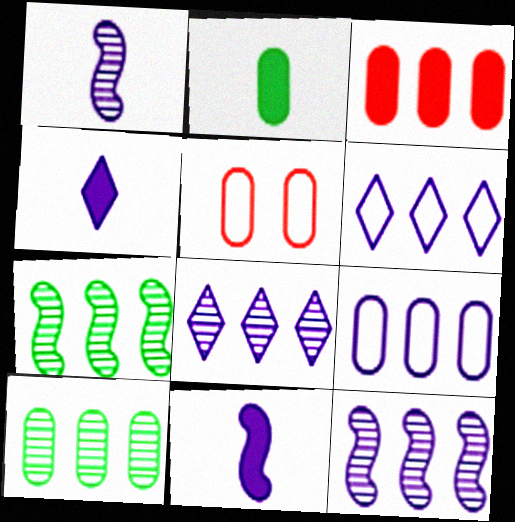[[3, 6, 7], 
[3, 9, 10], 
[4, 5, 7]]